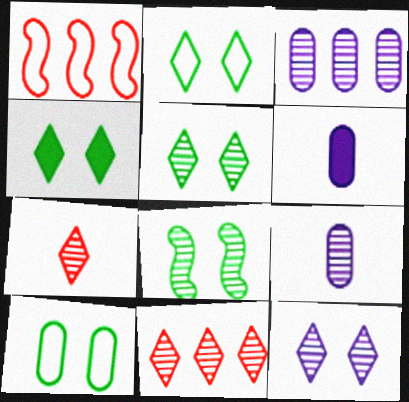[[1, 4, 9], 
[1, 5, 6], 
[2, 4, 5], 
[3, 7, 8], 
[4, 8, 10], 
[8, 9, 11]]